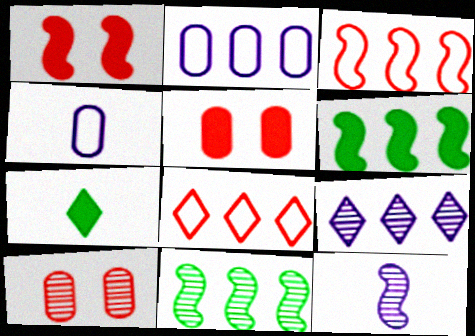[]